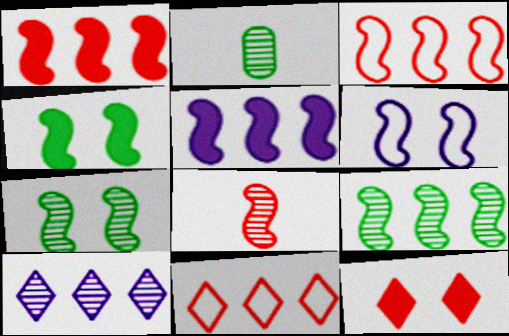[[3, 5, 9]]